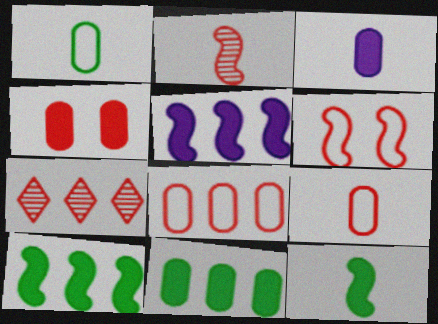[[3, 4, 11]]